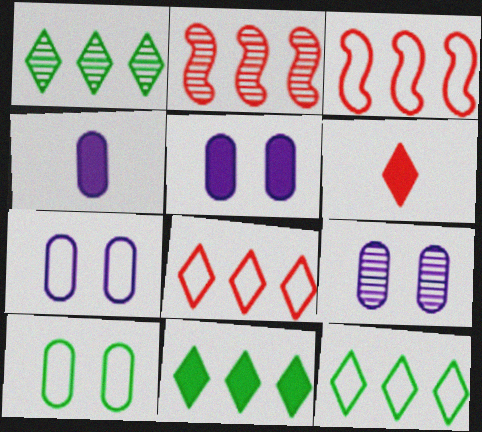[[1, 11, 12], 
[5, 7, 9]]